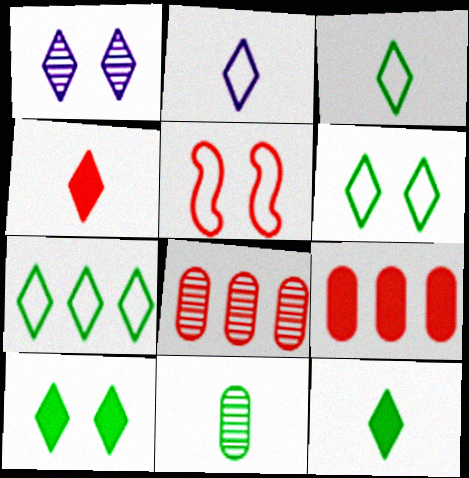[[1, 4, 7], 
[3, 6, 7], 
[4, 5, 8]]